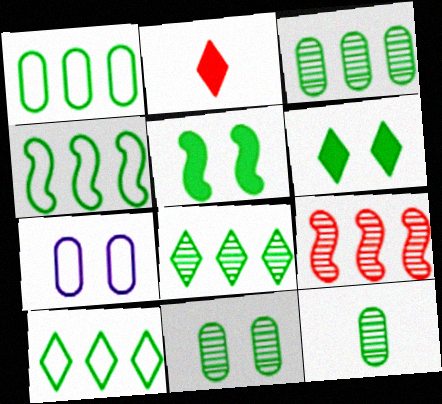[[1, 4, 10], 
[3, 11, 12], 
[4, 6, 12], 
[5, 10, 12]]